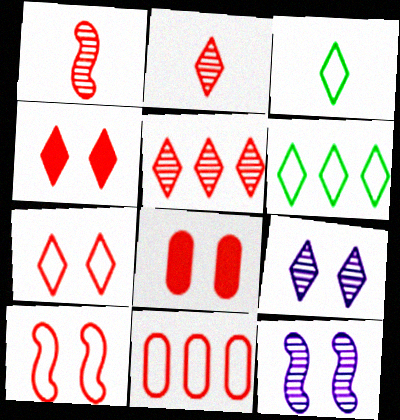[[1, 4, 11]]